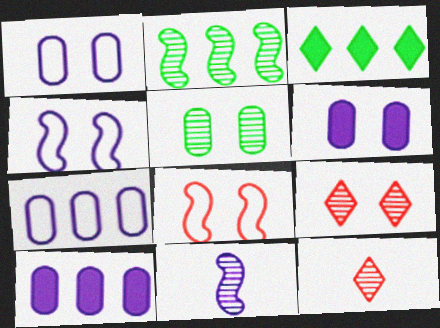[]